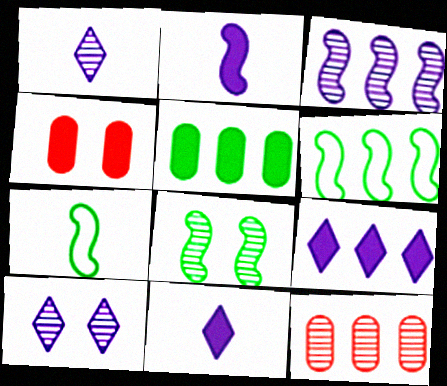[[1, 4, 6], 
[1, 8, 12], 
[6, 9, 12]]